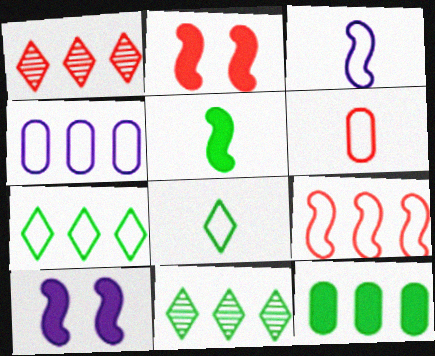[[1, 2, 6], 
[3, 6, 8], 
[4, 7, 9], 
[6, 10, 11]]